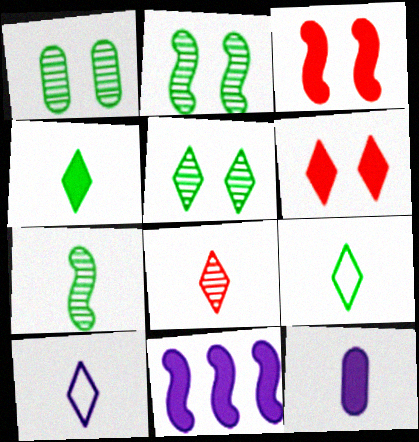[[1, 2, 5], 
[4, 8, 10]]